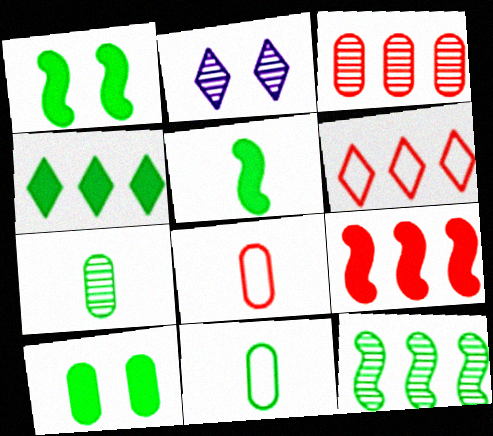[[2, 9, 11], 
[3, 6, 9], 
[4, 5, 10]]